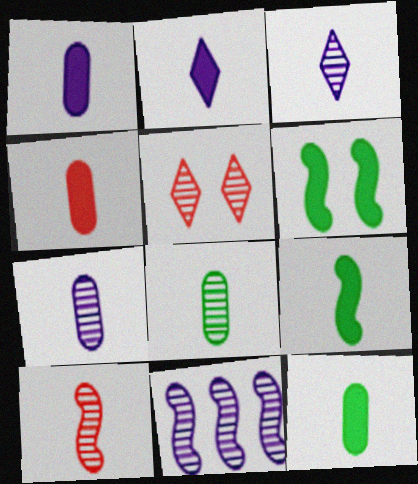[[1, 4, 12], 
[2, 4, 9], 
[3, 8, 10], 
[5, 8, 11]]